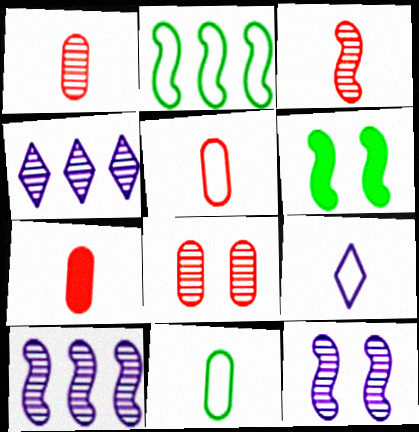[[1, 5, 7], 
[4, 5, 6]]